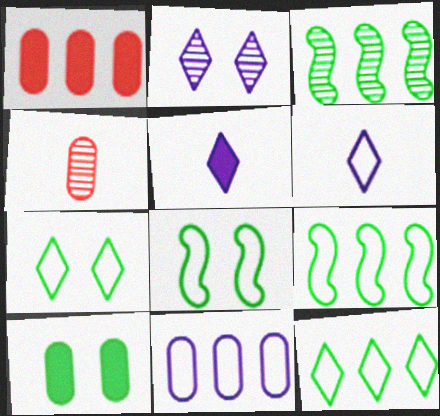[[2, 3, 4], 
[4, 10, 11]]